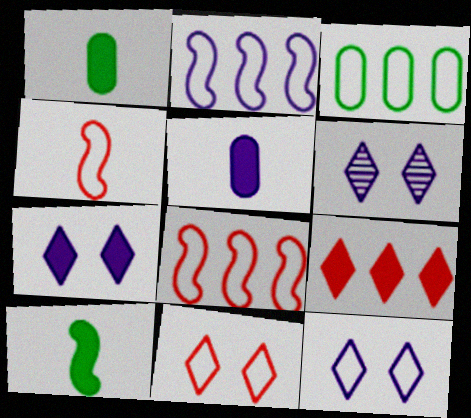[[1, 6, 8], 
[2, 5, 6], 
[3, 4, 12], 
[6, 7, 12]]